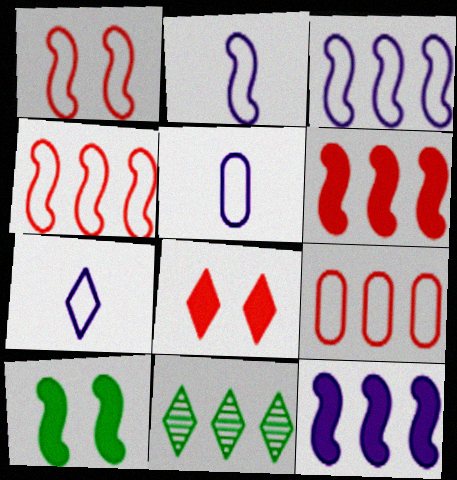[[2, 5, 7], 
[7, 8, 11], 
[9, 11, 12]]